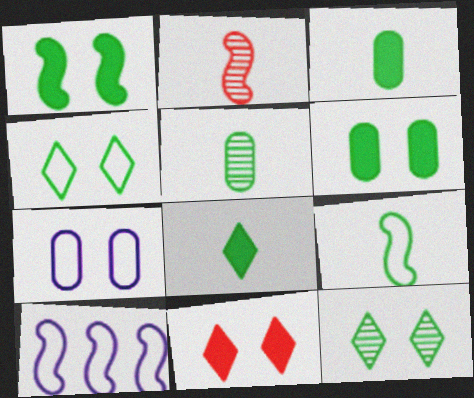[[1, 2, 10], 
[5, 8, 9], 
[5, 10, 11]]